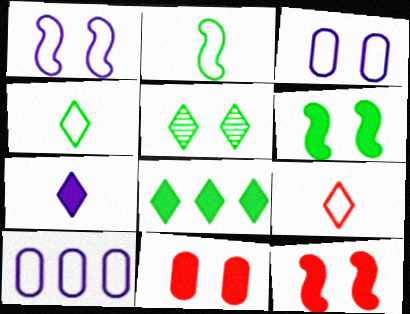[[1, 5, 11], 
[3, 5, 12], 
[4, 5, 8]]